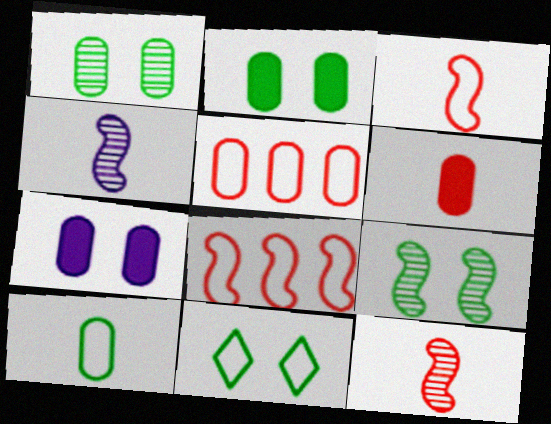[[2, 9, 11]]